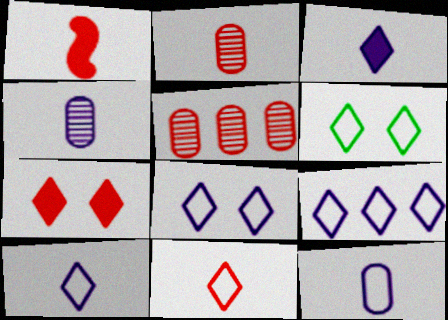[[1, 2, 11], 
[6, 9, 11], 
[8, 9, 10]]